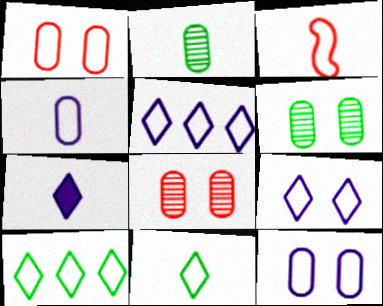[[2, 3, 7], 
[3, 4, 11], 
[3, 10, 12]]